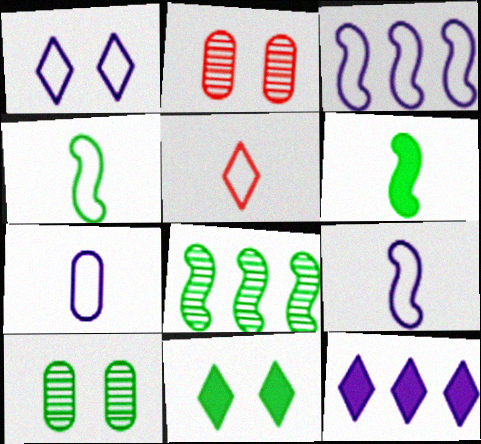[[1, 3, 7], 
[2, 4, 12], 
[4, 5, 7]]